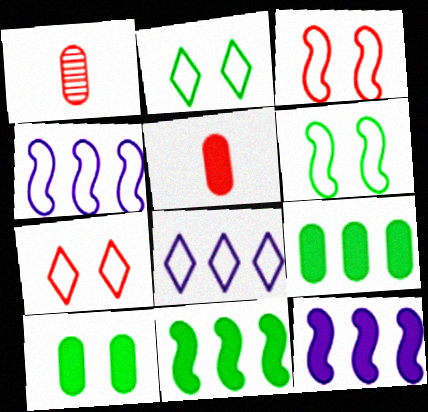[[1, 2, 12]]